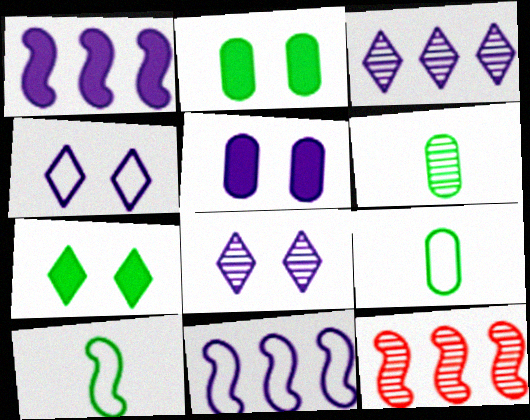[[6, 8, 12]]